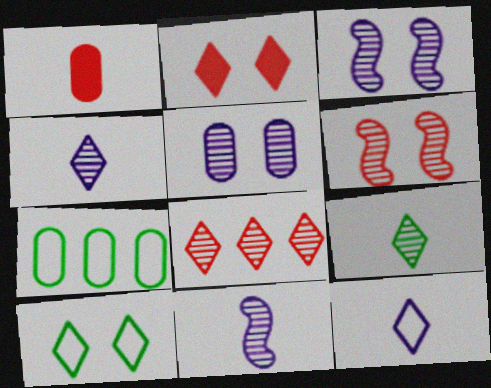[[1, 5, 7], 
[2, 7, 11]]